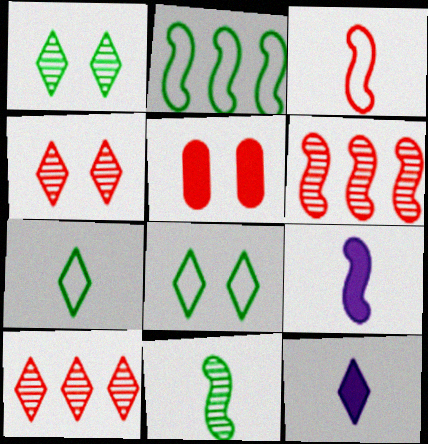[[3, 5, 10], 
[3, 9, 11], 
[8, 10, 12]]